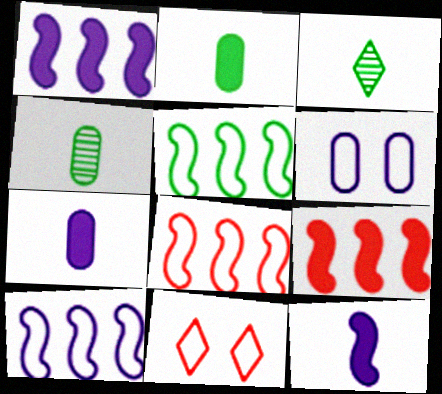[[1, 4, 11], 
[3, 6, 9], 
[5, 8, 10]]